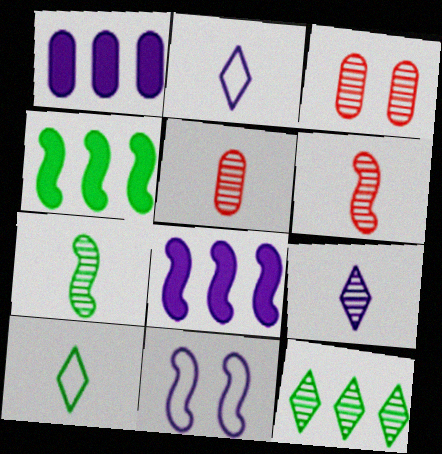[[1, 9, 11], 
[2, 3, 4], 
[3, 8, 10], 
[4, 6, 11], 
[5, 7, 9]]